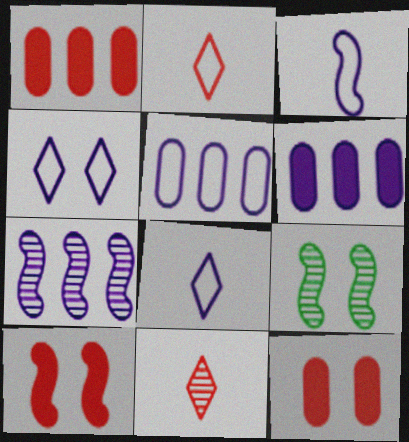[[1, 8, 9], 
[2, 6, 9], 
[3, 4, 5], 
[4, 9, 12]]